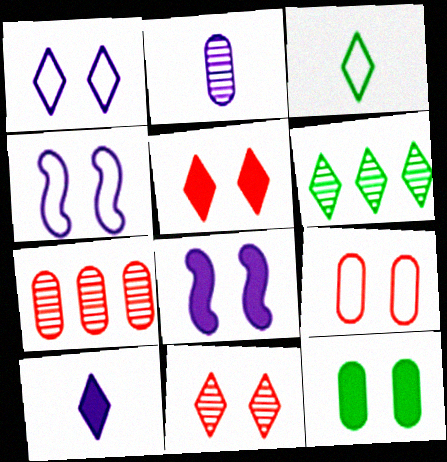[[3, 7, 8], 
[4, 11, 12], 
[5, 8, 12]]